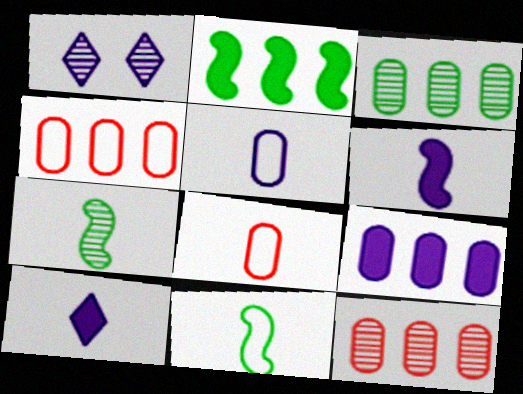[[1, 2, 8], 
[1, 7, 12], 
[3, 4, 9], 
[7, 8, 10]]